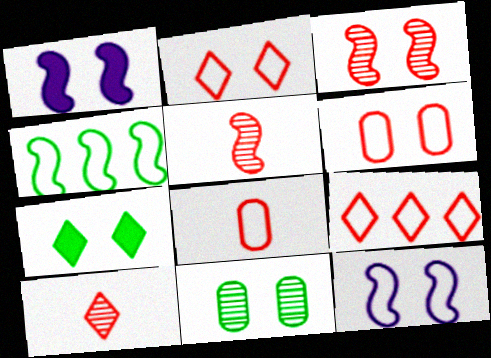[[1, 2, 11], 
[1, 4, 5]]